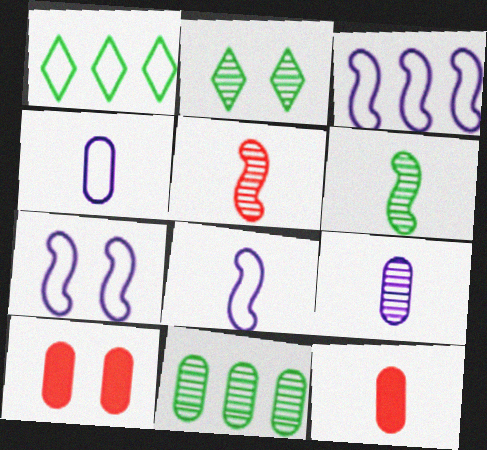[[2, 3, 12], 
[2, 6, 11], 
[2, 7, 10], 
[3, 7, 8], 
[4, 10, 11]]